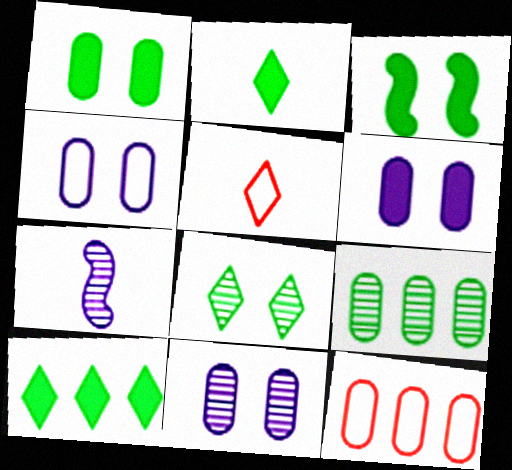[[4, 6, 11]]